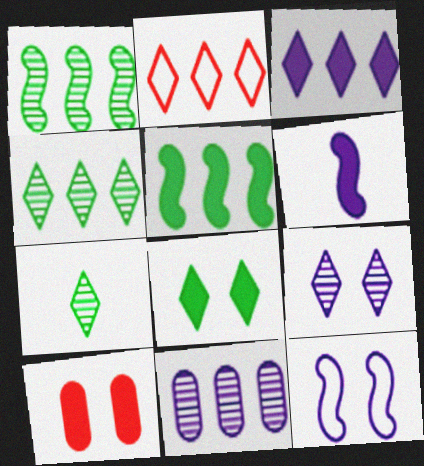[[2, 3, 4], 
[2, 5, 11]]